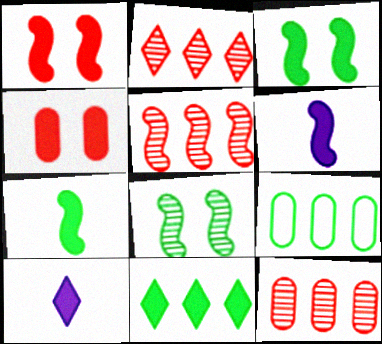[[2, 5, 12], 
[4, 6, 11]]